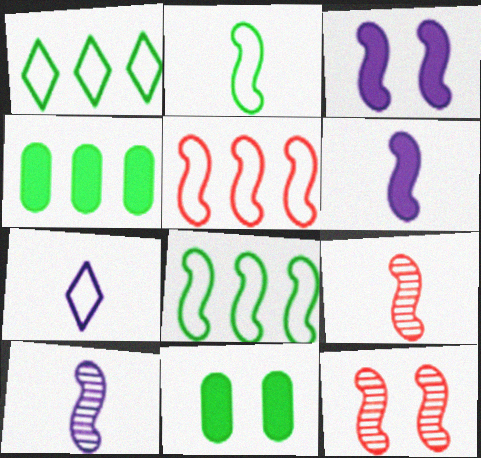[[2, 6, 9], 
[3, 8, 9], 
[4, 7, 12], 
[6, 8, 12]]